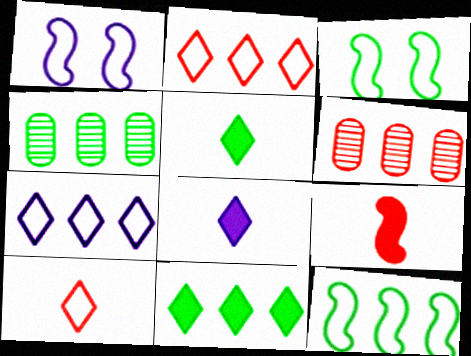[[1, 5, 6], 
[3, 4, 5], 
[3, 6, 8], 
[4, 11, 12]]